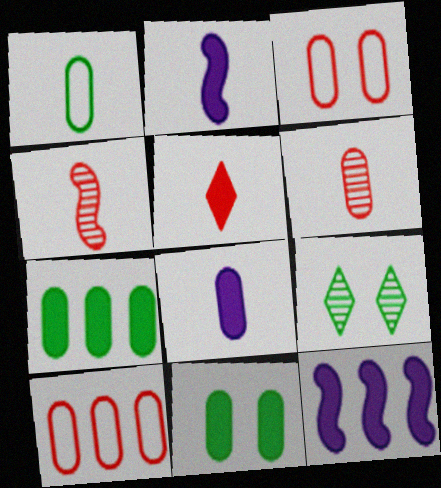[[1, 6, 8], 
[2, 9, 10], 
[5, 11, 12]]